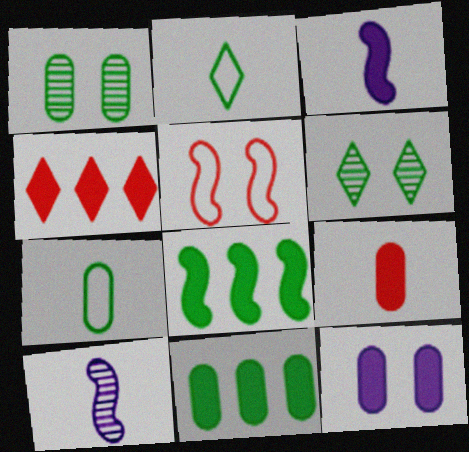[[1, 2, 8], 
[1, 7, 11], 
[2, 9, 10], 
[5, 6, 12], 
[5, 8, 10], 
[6, 7, 8], 
[9, 11, 12]]